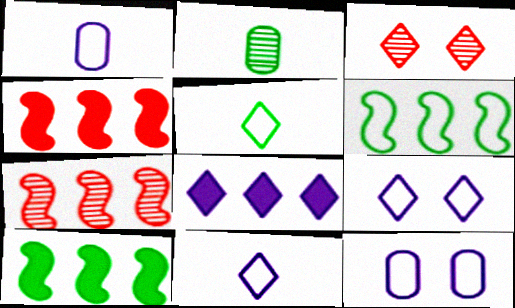[[1, 3, 10], 
[2, 4, 9], 
[3, 5, 8]]